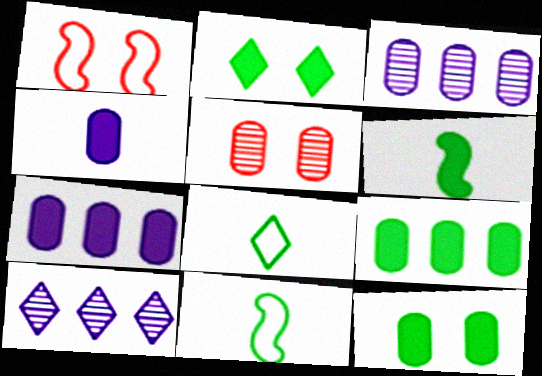[[2, 6, 9]]